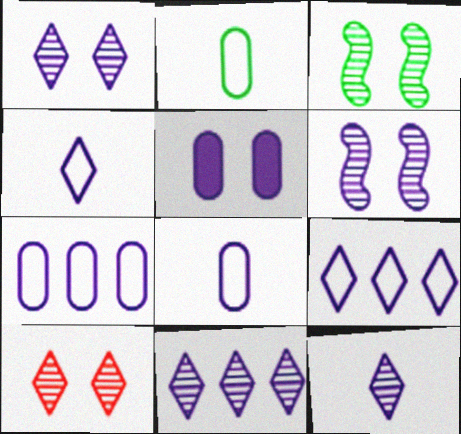[[1, 11, 12]]